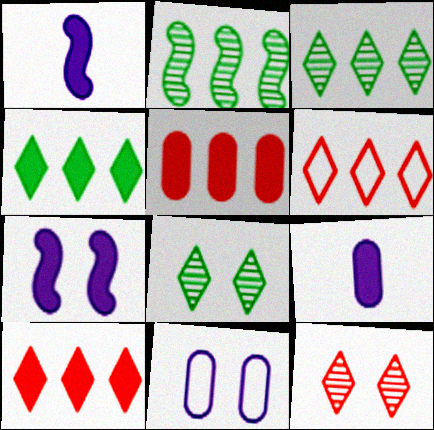[]